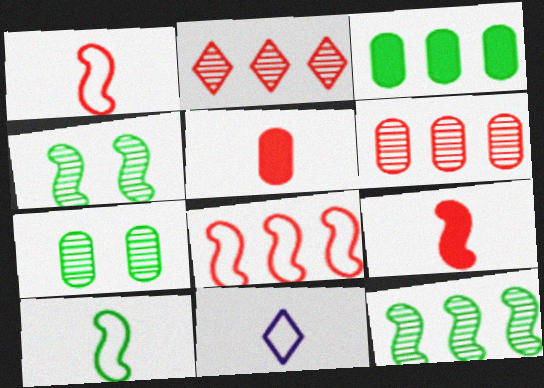[]